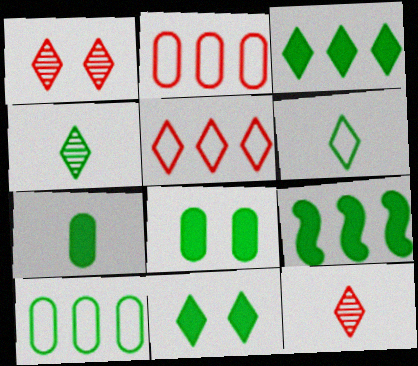[[7, 9, 11]]